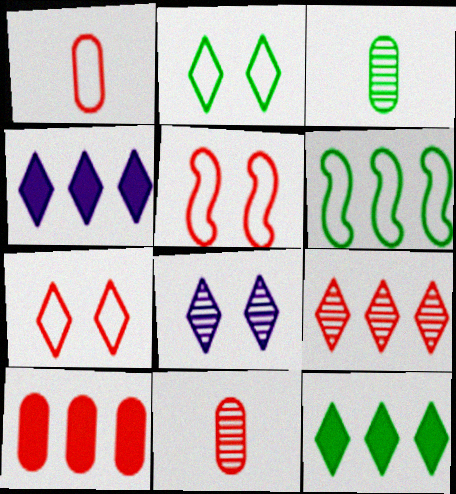[[3, 4, 5]]